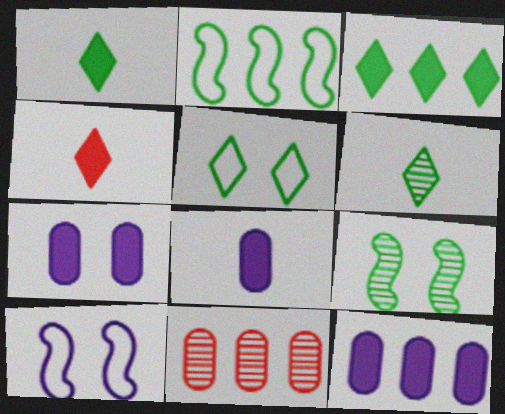[[1, 10, 11], 
[3, 5, 6], 
[7, 8, 12]]